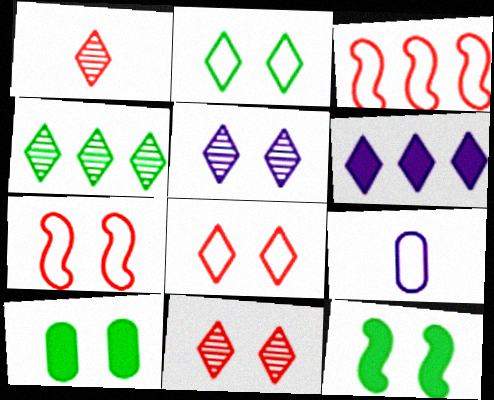[[1, 2, 6], 
[1, 4, 5], 
[2, 3, 9], 
[5, 7, 10]]